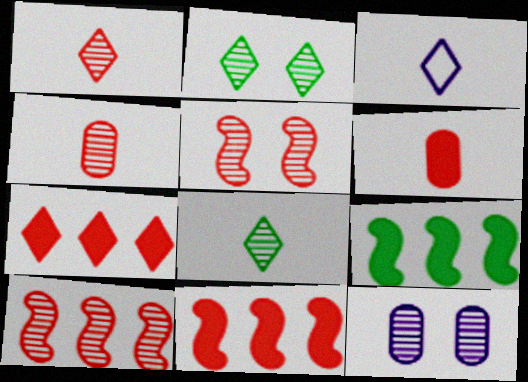[[2, 3, 7], 
[2, 5, 12], 
[8, 10, 12]]